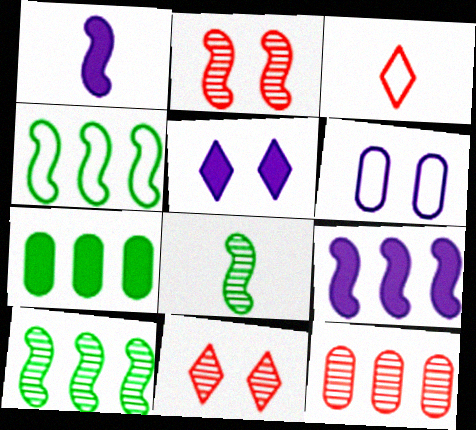[[1, 2, 4], 
[3, 4, 6]]